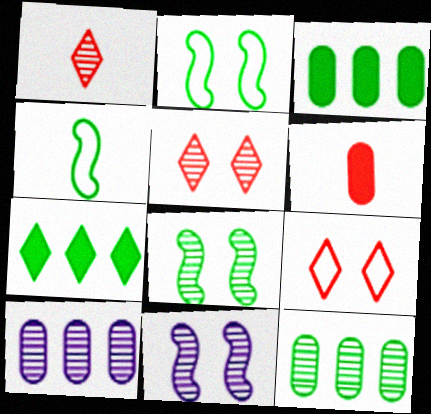[[1, 8, 10], 
[1, 11, 12]]